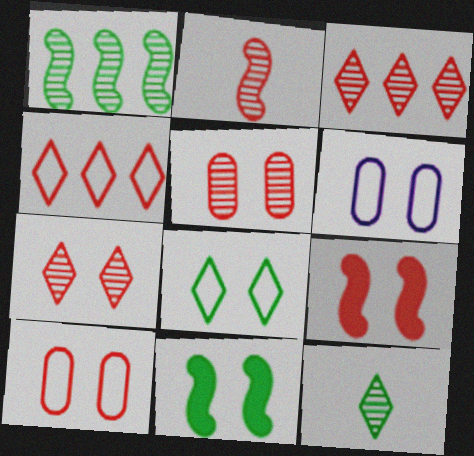[[2, 3, 5], 
[6, 7, 11], 
[7, 9, 10]]